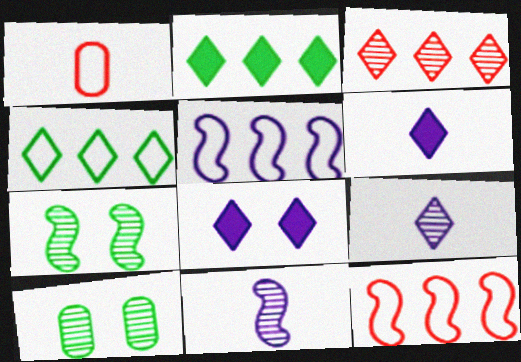[[3, 10, 11], 
[6, 10, 12]]